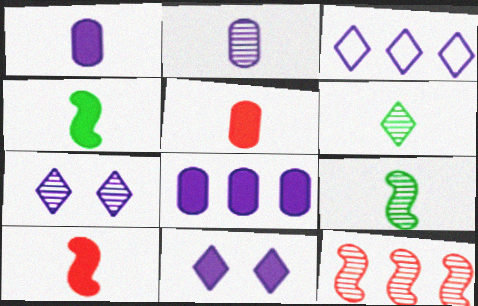[]